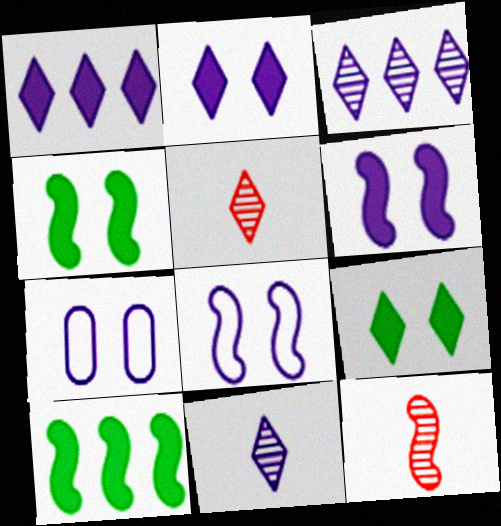[[5, 7, 10], 
[8, 10, 12]]